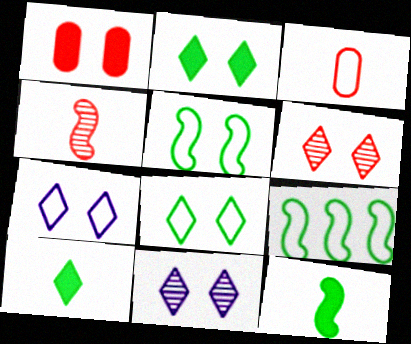[[1, 5, 11], 
[2, 6, 7], 
[3, 7, 9]]